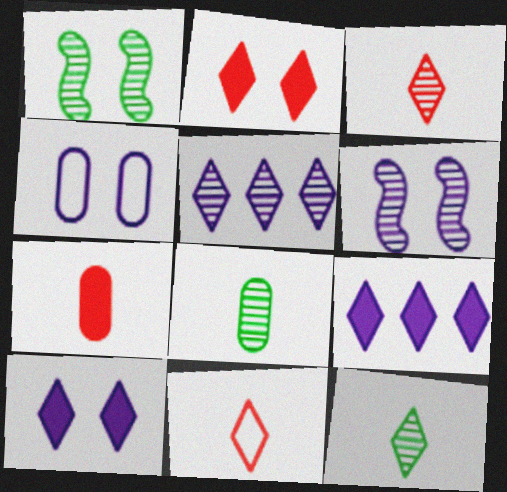[[1, 2, 4], 
[4, 6, 10]]